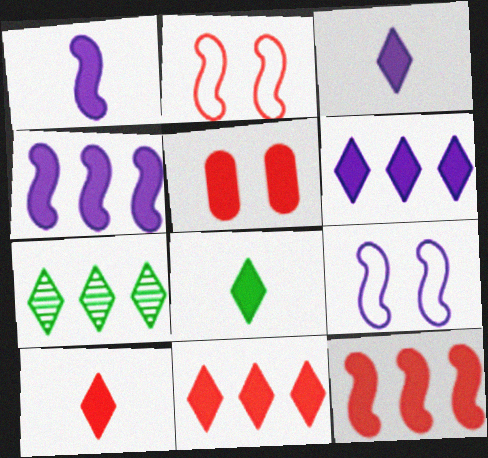[[3, 8, 10], 
[4, 5, 8], 
[5, 10, 12]]